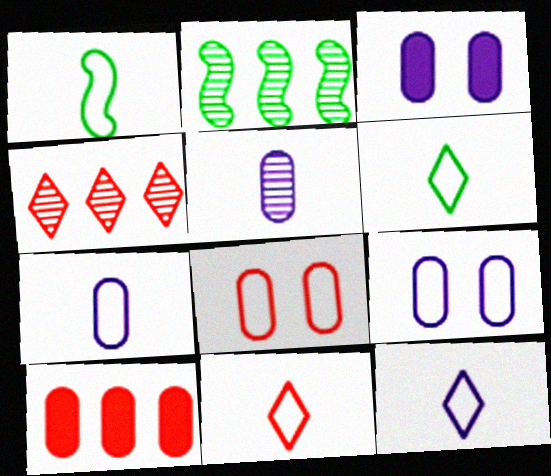[[1, 3, 4], 
[1, 7, 11], 
[2, 3, 11], 
[6, 11, 12]]